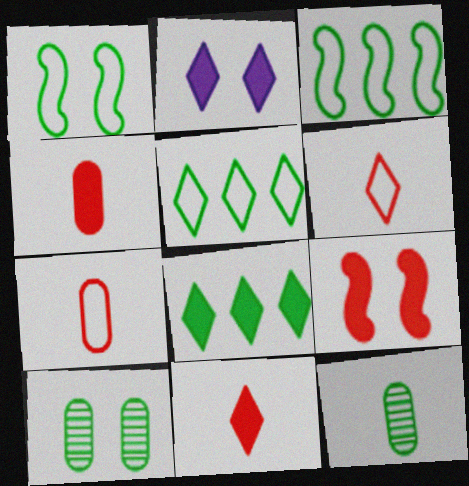[[1, 8, 12], 
[2, 8, 11]]